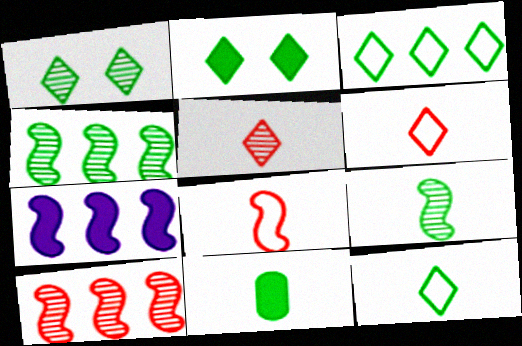[[9, 11, 12]]